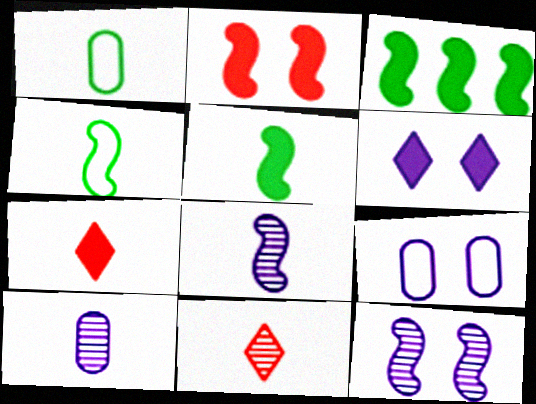[[1, 7, 8], 
[3, 9, 11], 
[4, 7, 10], 
[6, 9, 12]]